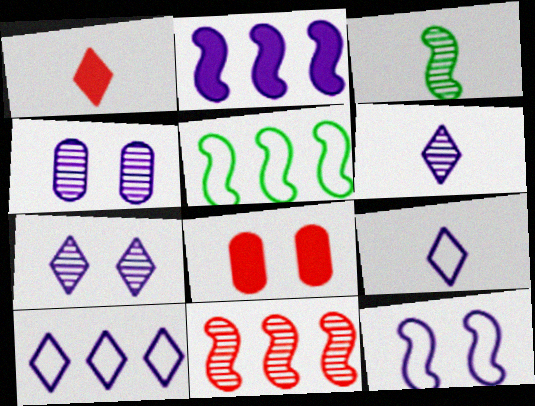[[1, 4, 5], 
[2, 4, 9], 
[2, 5, 11], 
[3, 8, 10], 
[5, 6, 8]]